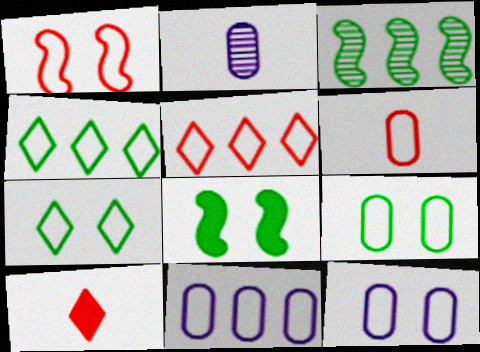[[1, 5, 6], 
[1, 7, 12], 
[2, 5, 8], 
[3, 10, 12], 
[6, 9, 11]]